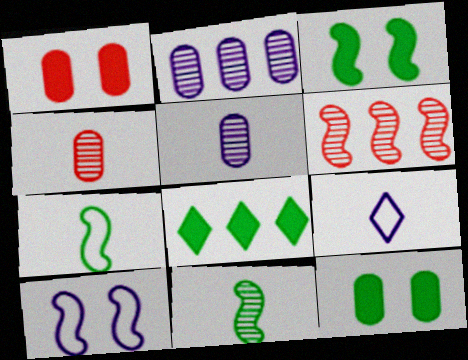[[4, 8, 10], 
[6, 9, 12]]